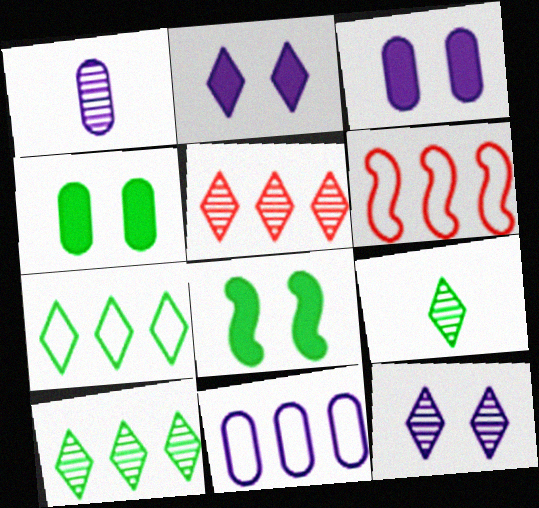[[1, 3, 11], 
[3, 6, 9], 
[5, 9, 12], 
[6, 7, 11]]